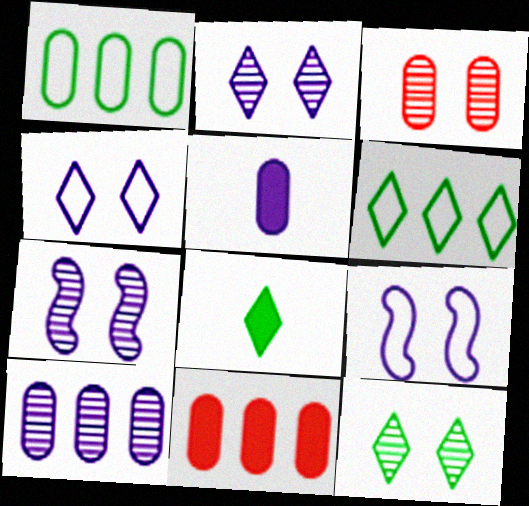[[1, 3, 5], 
[1, 10, 11], 
[3, 7, 12], 
[6, 8, 12]]